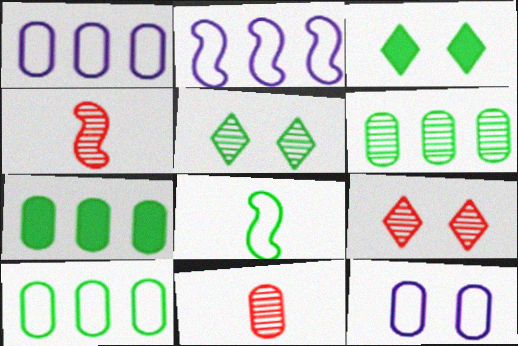[[1, 3, 4], 
[2, 3, 11], 
[3, 6, 8], 
[5, 7, 8], 
[6, 7, 10], 
[7, 11, 12]]